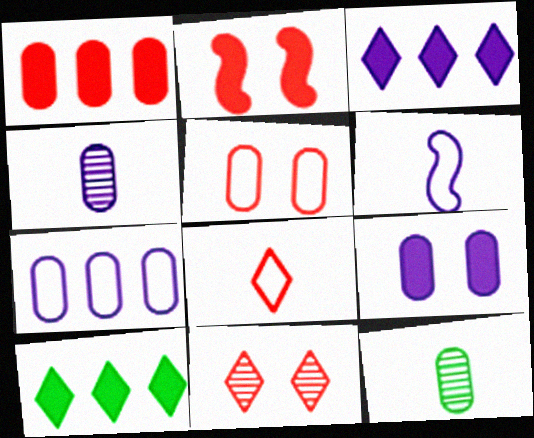[[2, 5, 11], 
[4, 7, 9]]